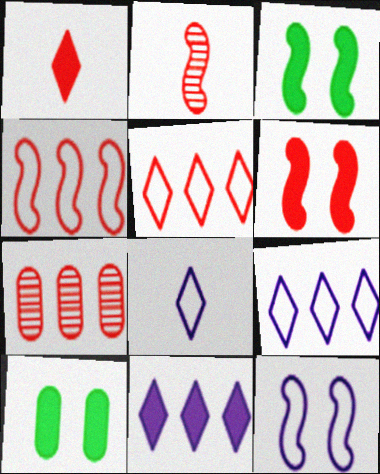[[2, 4, 6], 
[2, 9, 10], 
[3, 7, 8]]